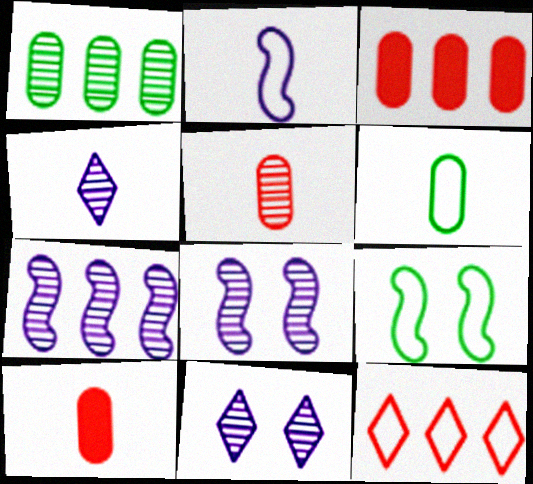[[3, 4, 9]]